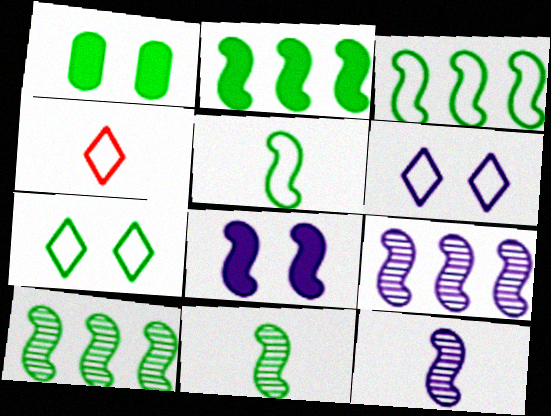[[1, 4, 9], 
[2, 3, 10]]